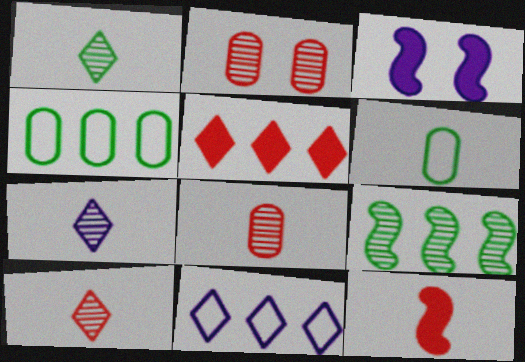[[1, 7, 10], 
[2, 7, 9], 
[3, 4, 10], 
[6, 7, 12]]